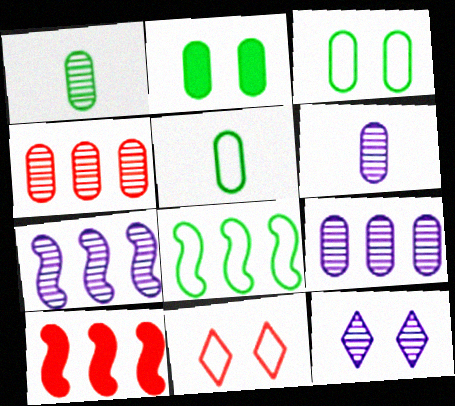[[5, 10, 12], 
[6, 7, 12], 
[7, 8, 10]]